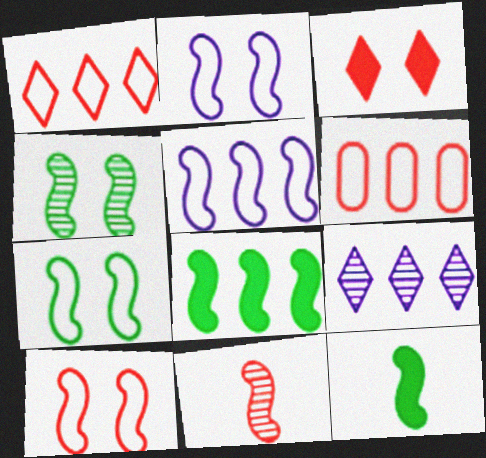[[2, 7, 10], 
[2, 8, 11], 
[3, 6, 11], 
[6, 8, 9]]